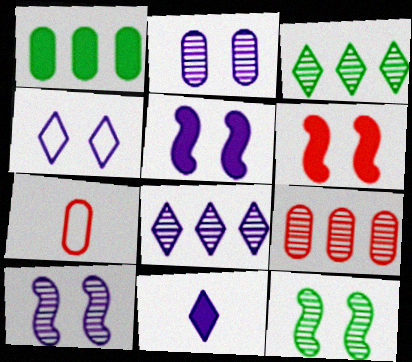[[1, 2, 7], 
[1, 6, 11], 
[2, 4, 5], 
[3, 5, 7], 
[4, 8, 11]]